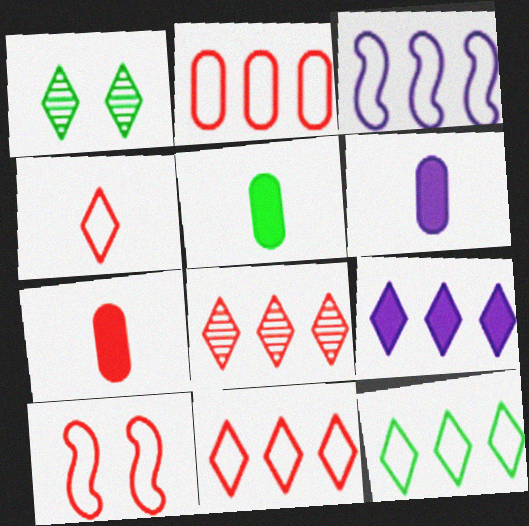[[1, 3, 7], 
[1, 4, 9], 
[2, 3, 12], 
[2, 4, 10], 
[5, 6, 7], 
[7, 8, 10], 
[8, 9, 12]]